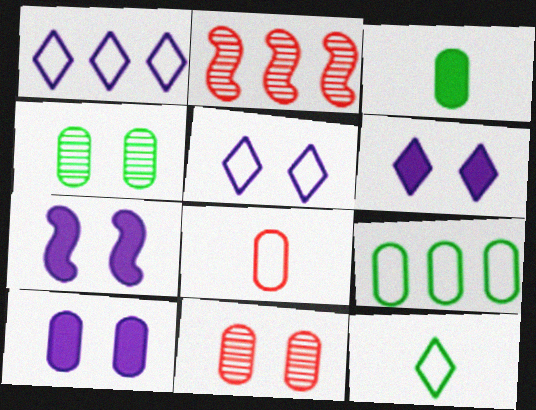[[2, 3, 5], 
[2, 10, 12], 
[3, 4, 9], 
[6, 7, 10]]